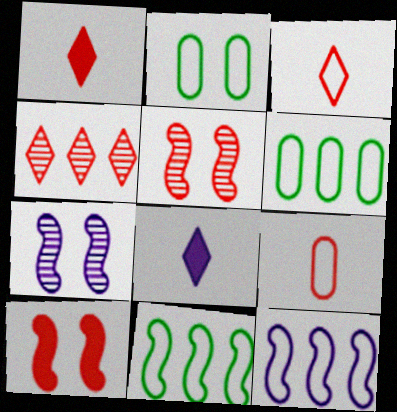[[1, 6, 7], 
[2, 3, 12], 
[4, 9, 10], 
[5, 6, 8]]